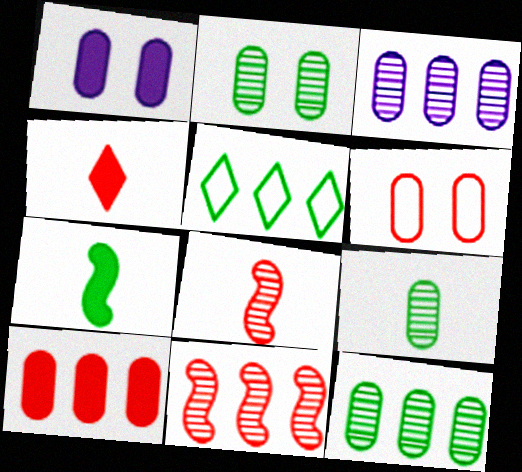[[1, 2, 6], 
[1, 5, 8], 
[2, 5, 7], 
[2, 9, 12], 
[4, 6, 11]]